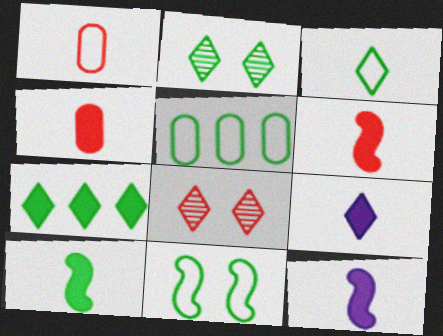[[2, 3, 7], 
[2, 5, 10], 
[3, 5, 11], 
[4, 9, 10], 
[5, 8, 12], 
[6, 10, 12]]